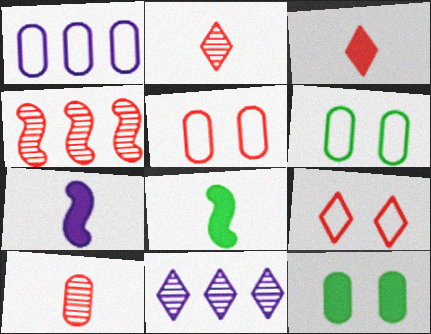[[1, 10, 12], 
[3, 4, 5], 
[5, 8, 11]]